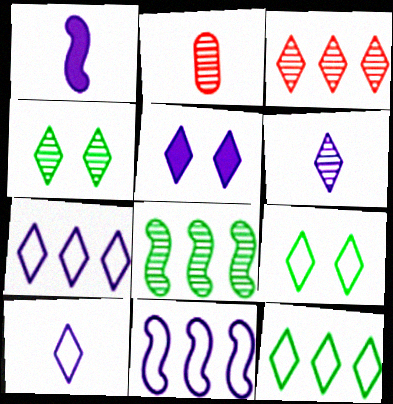[[3, 4, 6], 
[5, 6, 7]]